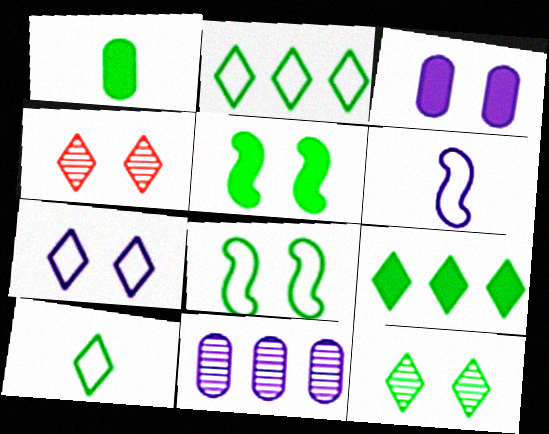[[1, 5, 9], 
[3, 4, 8], 
[9, 10, 12]]